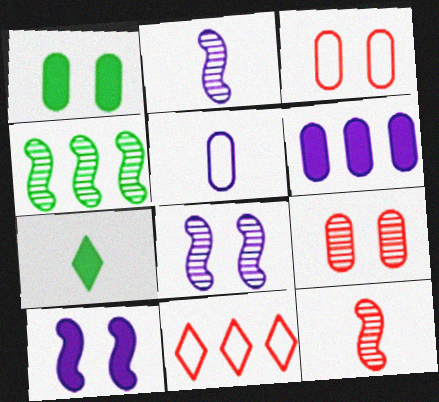[[1, 2, 11], 
[4, 6, 11], 
[4, 8, 12], 
[5, 7, 12]]